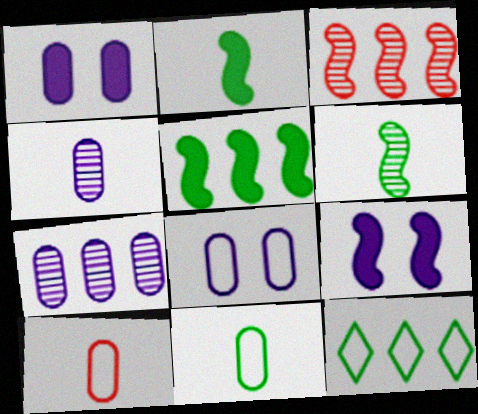[]